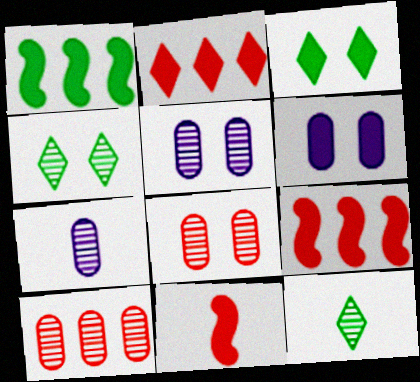[]